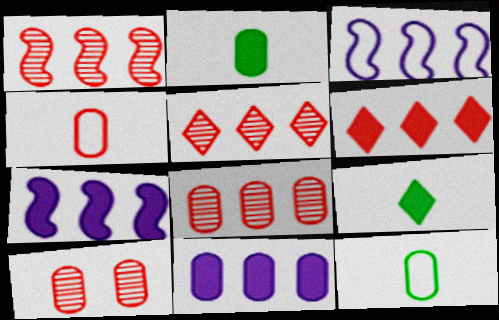[[1, 5, 8], 
[3, 9, 10], 
[10, 11, 12]]